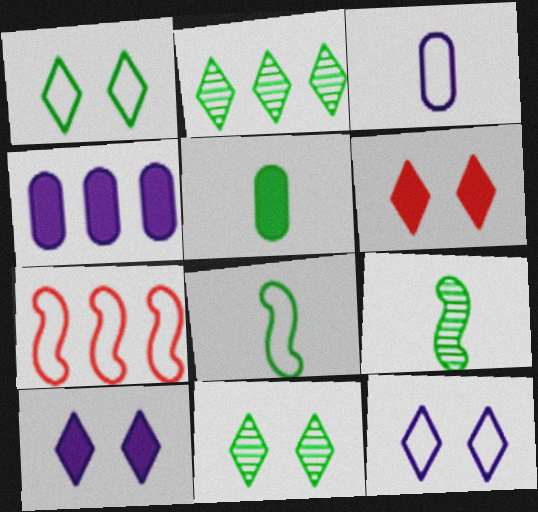[[1, 3, 7], 
[2, 4, 7], 
[6, 11, 12]]